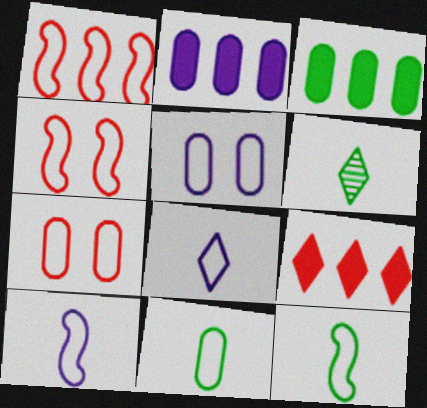[[2, 4, 6]]